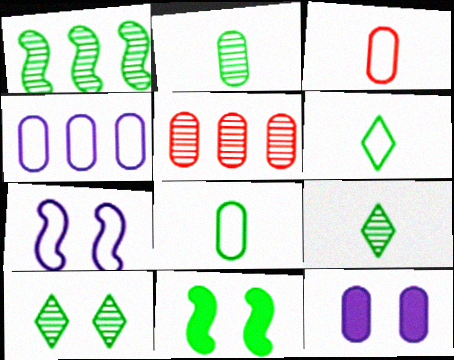[[1, 2, 10], 
[5, 8, 12]]